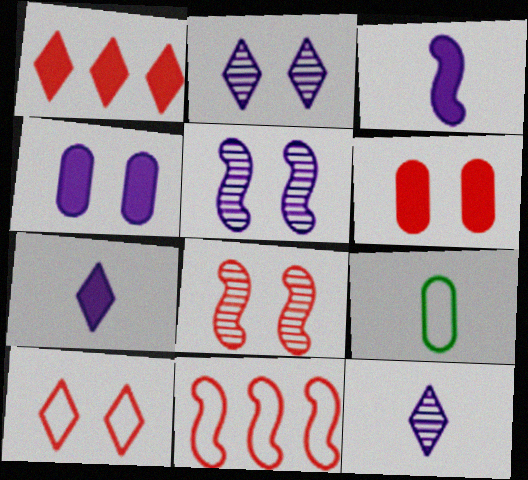[[1, 5, 9], 
[6, 8, 10]]